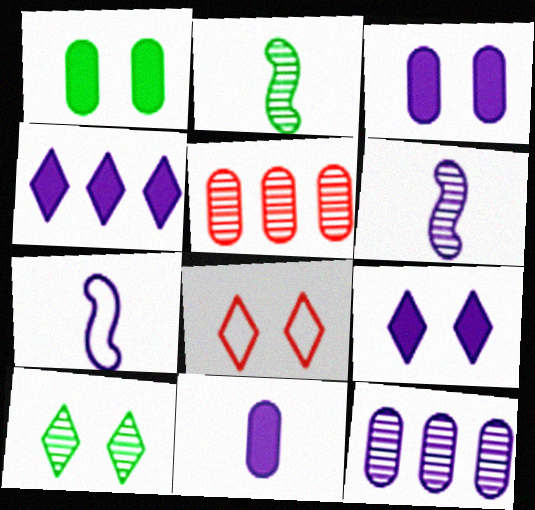[[5, 6, 10], 
[7, 9, 12], 
[8, 9, 10]]